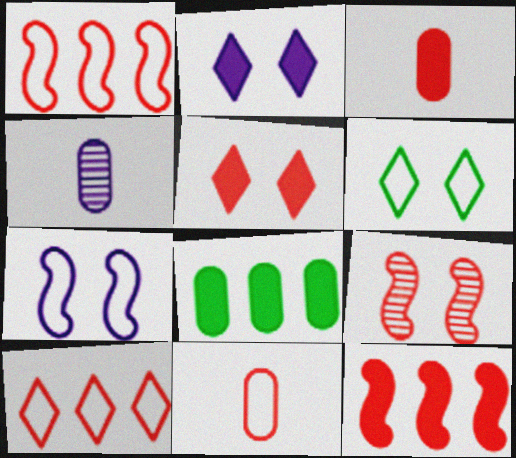[[3, 5, 12], 
[3, 9, 10], 
[4, 6, 12]]